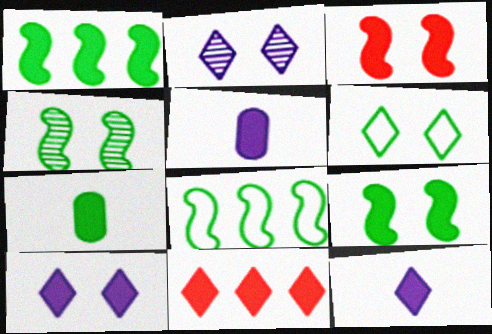[[5, 9, 11]]